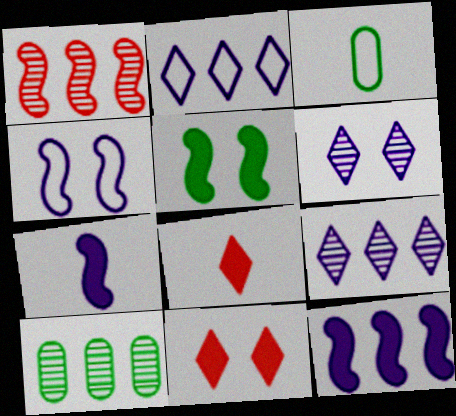[[1, 9, 10], 
[4, 8, 10]]